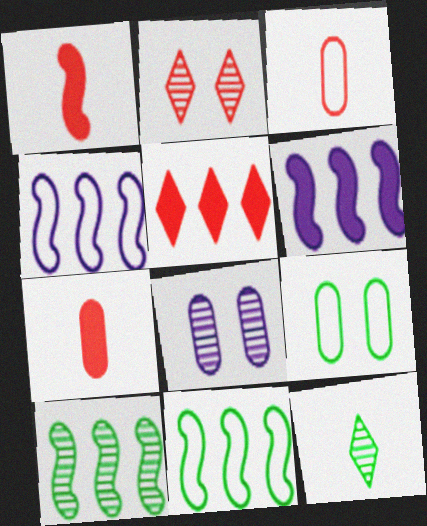[]